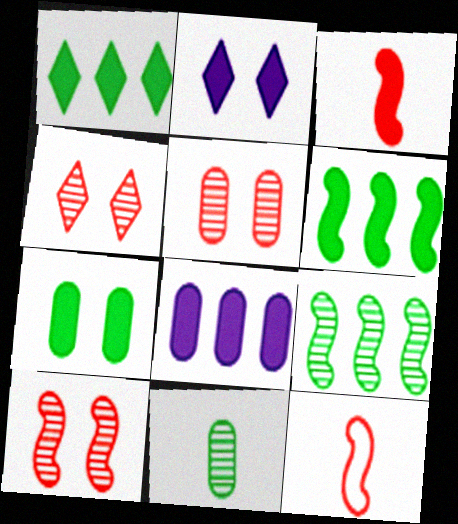[[4, 5, 10]]